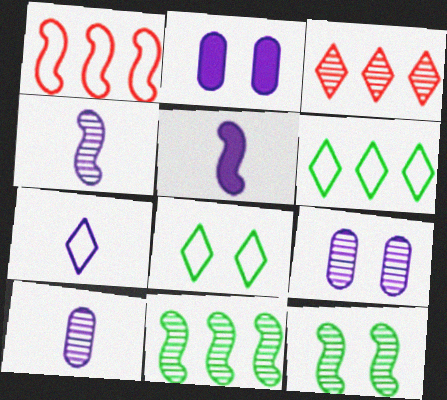[[1, 5, 12], 
[3, 10, 12], 
[5, 7, 10]]